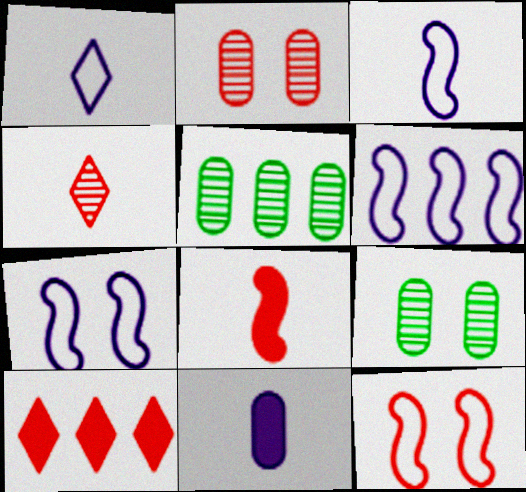[[3, 6, 7], 
[3, 9, 10], 
[5, 6, 10]]